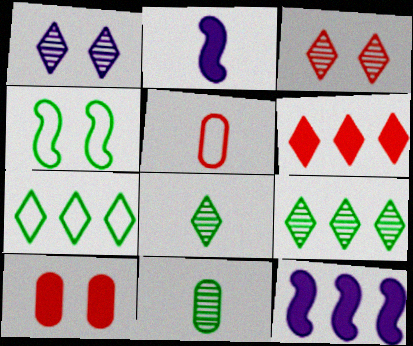[[1, 4, 10], 
[2, 5, 8]]